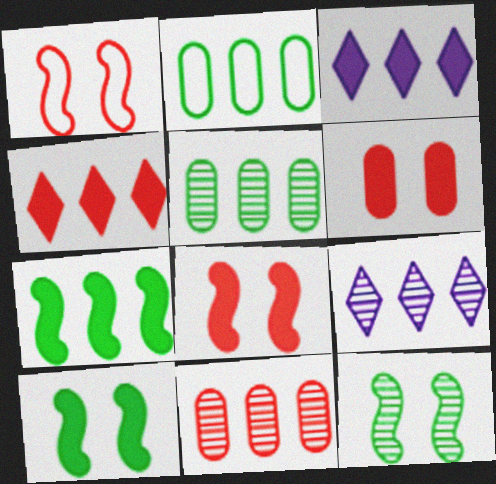[]